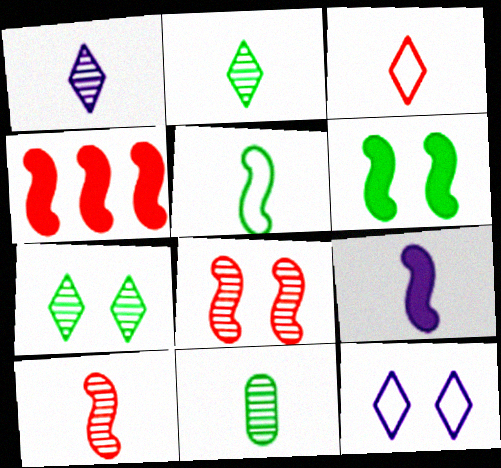[[1, 10, 11], 
[3, 9, 11], 
[4, 6, 9], 
[4, 11, 12], 
[5, 9, 10]]